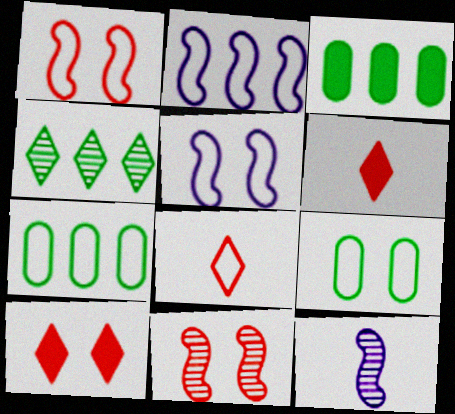[[2, 8, 9], 
[5, 7, 8], 
[7, 10, 12]]